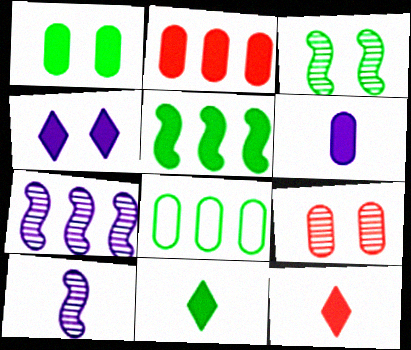[[1, 2, 6], 
[1, 5, 11], 
[3, 8, 11], 
[6, 8, 9]]